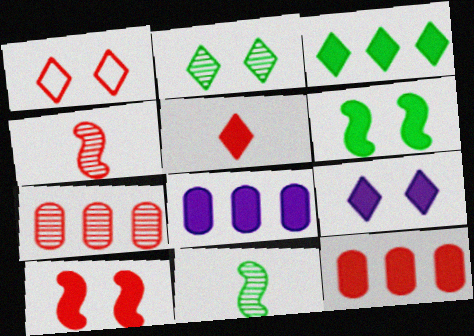[[1, 2, 9], 
[1, 4, 12], 
[1, 8, 11], 
[3, 5, 9], 
[5, 6, 8], 
[5, 10, 12]]